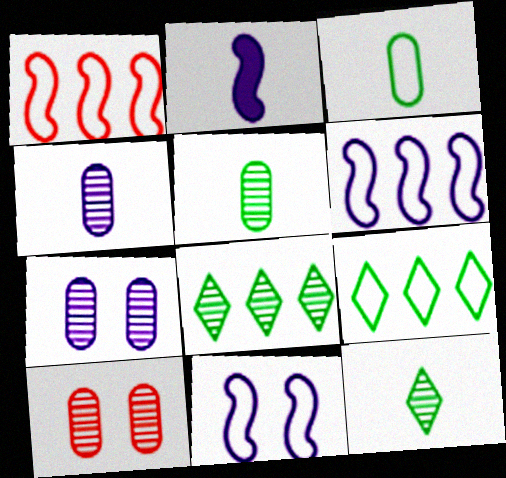[[2, 9, 10]]